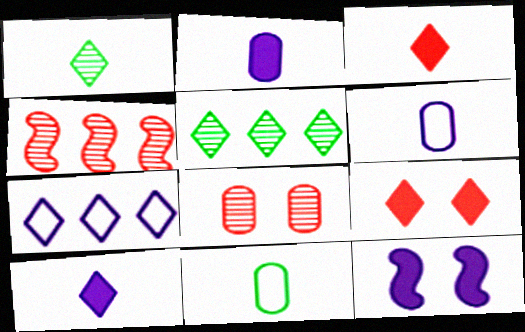[[1, 7, 9]]